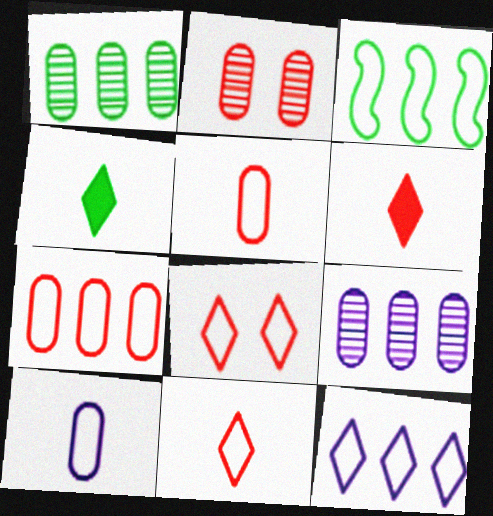[[3, 7, 12], 
[3, 8, 10]]